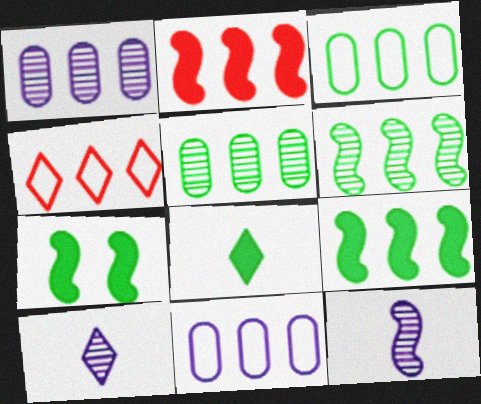[[1, 4, 9]]